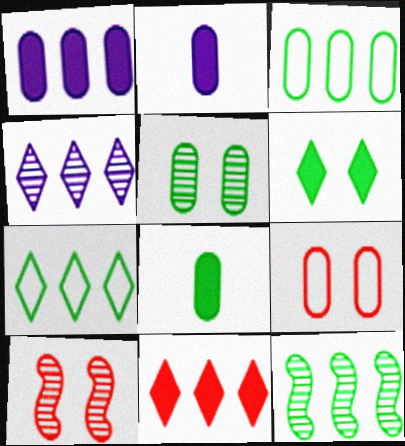[[2, 7, 10], 
[3, 5, 8], 
[4, 7, 11]]